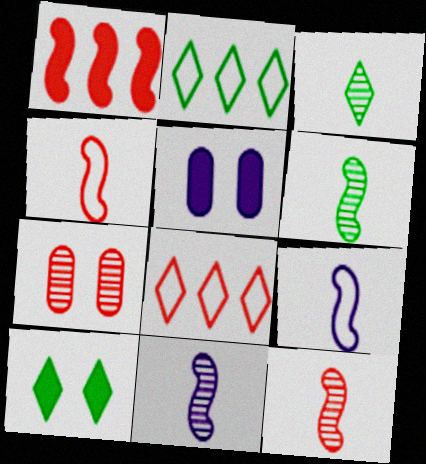[[2, 3, 10], 
[2, 5, 12], 
[5, 6, 8], 
[6, 11, 12]]